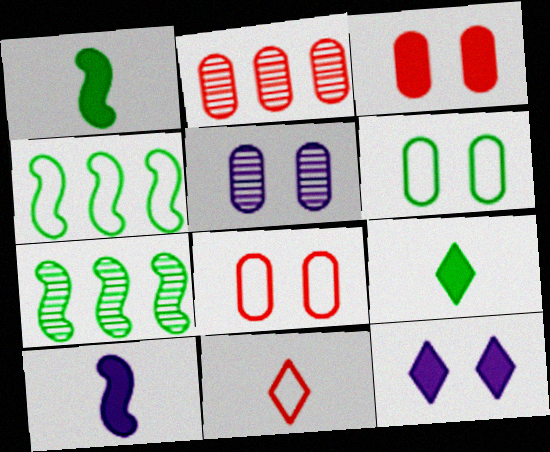[[3, 5, 6], 
[6, 7, 9]]